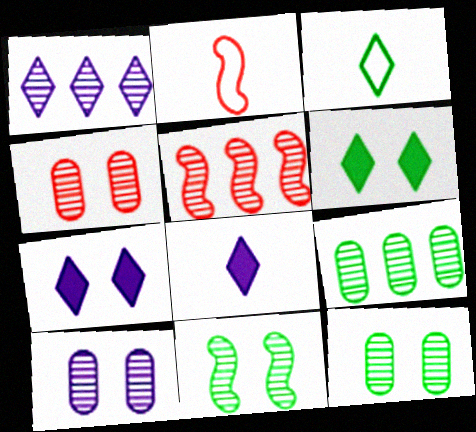[[1, 5, 9], 
[2, 7, 9], 
[4, 10, 12]]